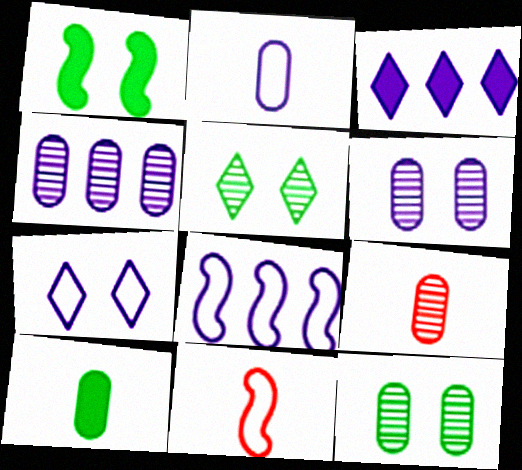[[2, 7, 8], 
[2, 9, 10], 
[3, 4, 8], 
[3, 11, 12], 
[4, 9, 12]]